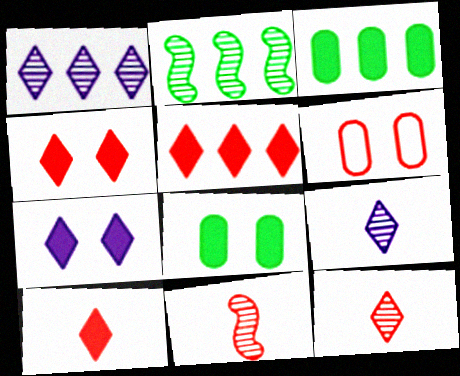[[4, 5, 10], 
[5, 6, 11]]